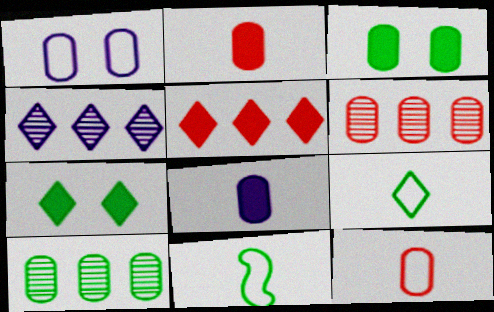[[1, 2, 10], 
[7, 10, 11]]